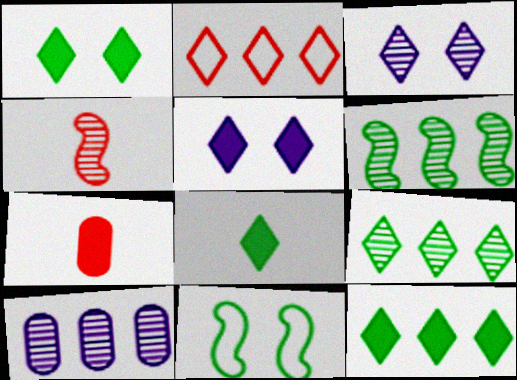[[1, 8, 12], 
[2, 3, 8]]